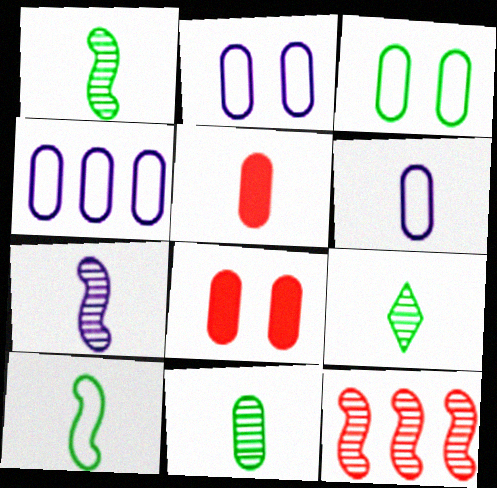[[1, 9, 11], 
[2, 4, 6], 
[4, 8, 11], 
[5, 6, 11]]